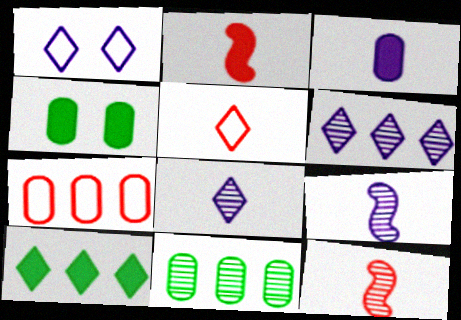[[1, 2, 11]]